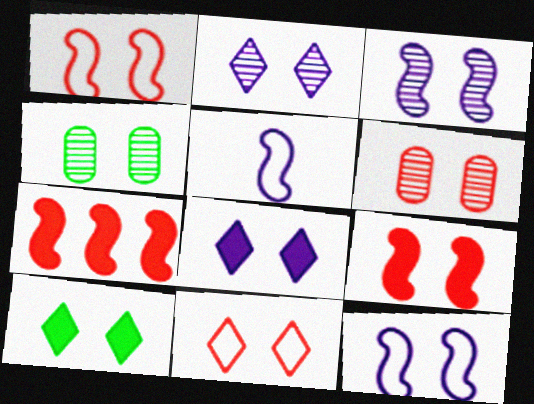[[1, 4, 8], 
[2, 10, 11], 
[6, 9, 11], 
[6, 10, 12]]